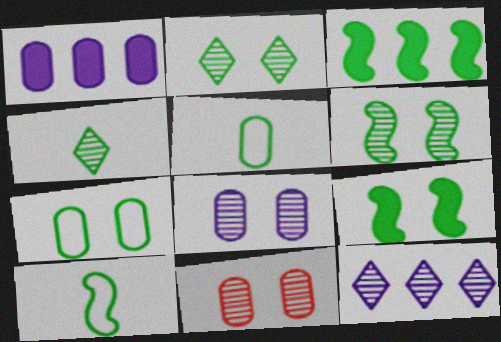[[1, 5, 11], 
[2, 3, 5], 
[2, 7, 9], 
[3, 4, 7], 
[3, 6, 10]]